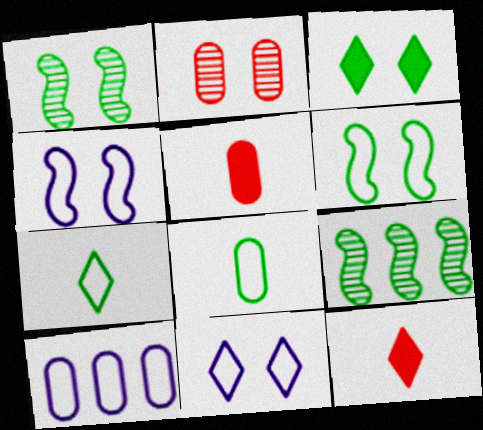[[1, 10, 12], 
[2, 3, 4], 
[3, 8, 9], 
[5, 9, 11]]